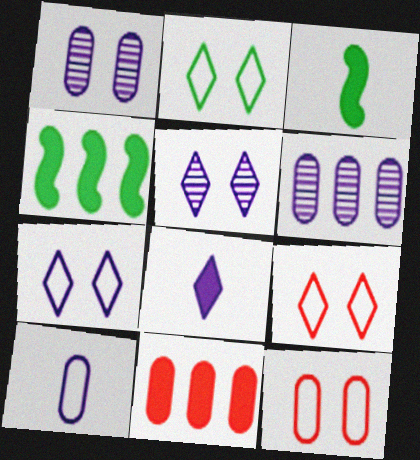[[2, 7, 9], 
[3, 6, 9]]